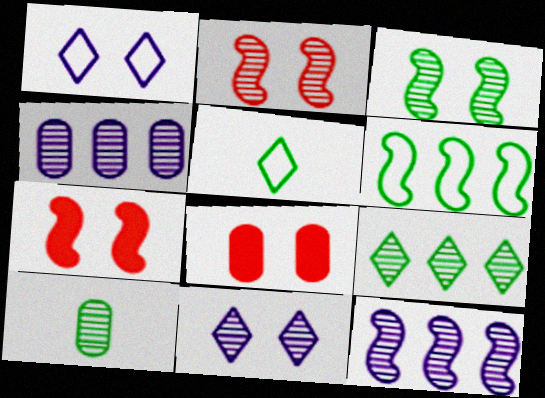[[1, 3, 8], 
[3, 9, 10], 
[4, 5, 7], 
[5, 8, 12]]